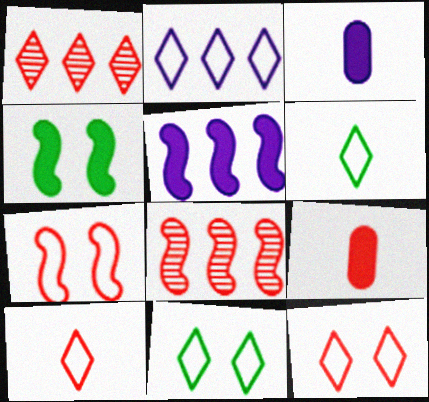[[1, 7, 9], 
[2, 6, 12], 
[2, 10, 11], 
[3, 8, 11], 
[8, 9, 12]]